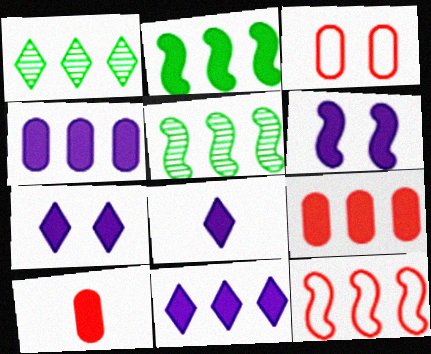[[1, 4, 12], 
[2, 7, 10], 
[2, 9, 11], 
[3, 5, 8], 
[4, 6, 8], 
[7, 8, 11]]